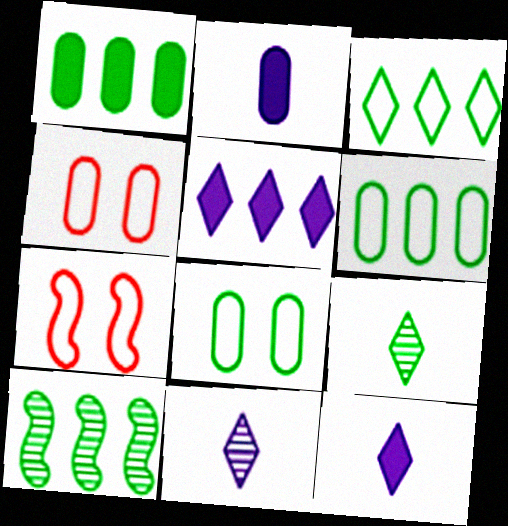[[1, 3, 10], 
[1, 7, 11], 
[4, 10, 12]]